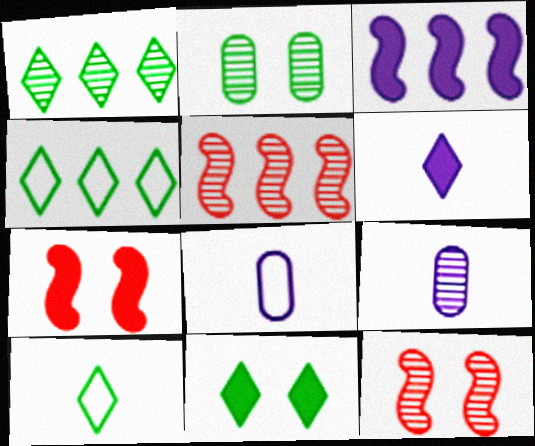[[1, 7, 8], 
[1, 9, 12], 
[1, 10, 11], 
[4, 7, 9], 
[5, 8, 11]]